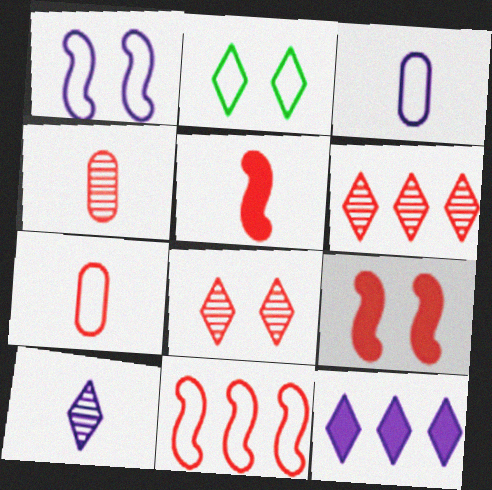[[2, 3, 11], 
[6, 7, 9]]